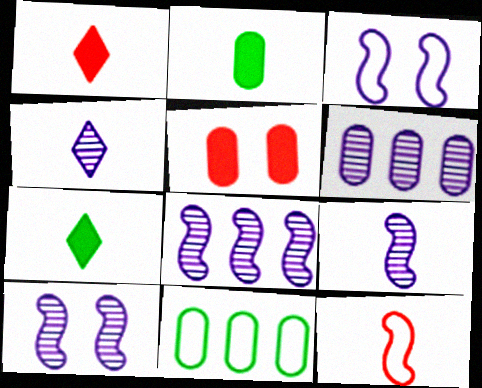[[1, 10, 11], 
[2, 4, 12], 
[4, 6, 10], 
[8, 9, 10]]